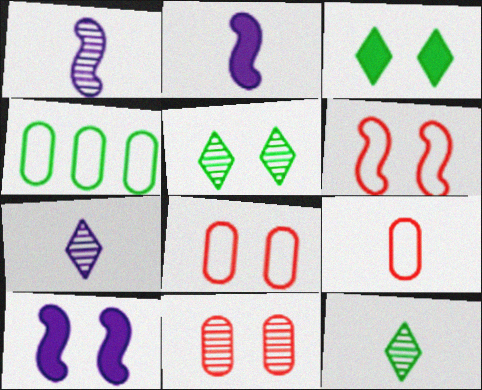[[2, 9, 12], 
[5, 8, 10]]